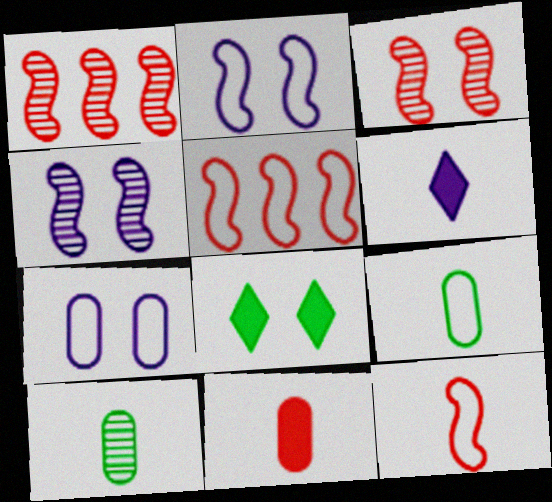[[3, 7, 8], 
[6, 10, 12]]